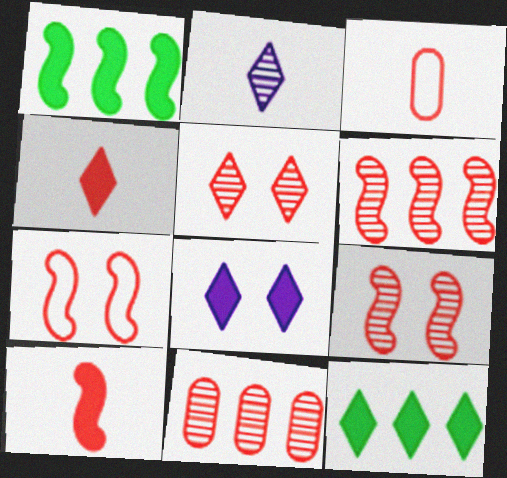[[4, 7, 11], 
[4, 8, 12], 
[6, 7, 10]]